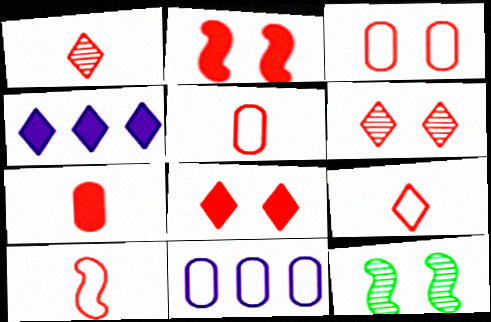[[1, 7, 10], 
[2, 3, 6], 
[4, 5, 12], 
[5, 9, 10]]